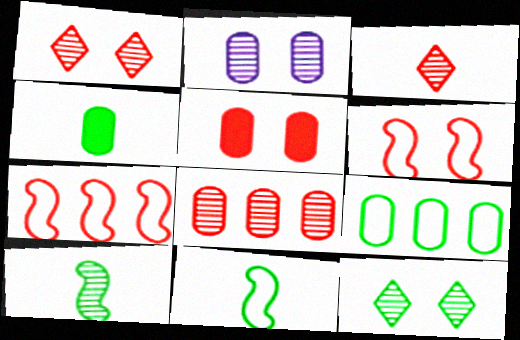[[1, 5, 6], 
[3, 5, 7]]